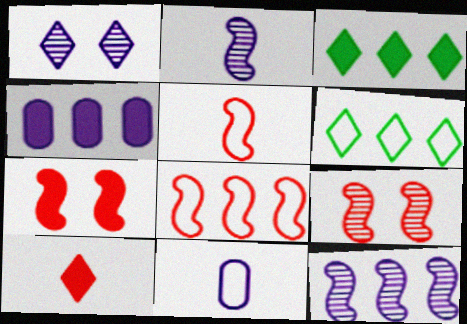[[1, 6, 10], 
[3, 9, 11]]